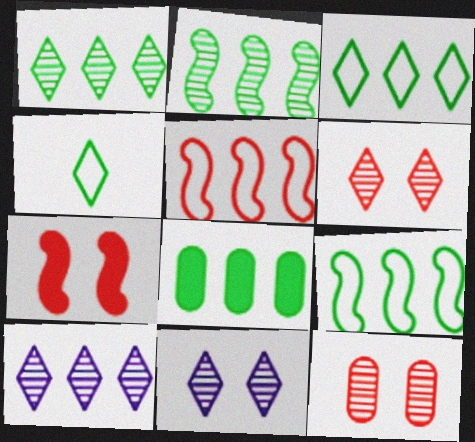[[1, 8, 9], 
[2, 3, 8], 
[5, 8, 10]]